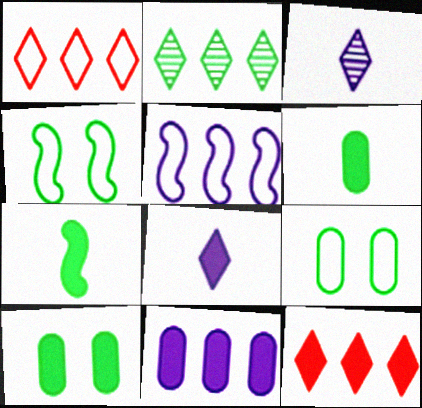[[2, 4, 6], 
[2, 7, 9]]